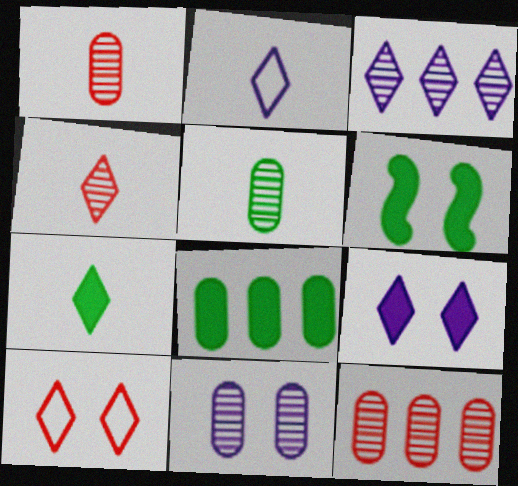[[2, 3, 9], 
[2, 4, 7], 
[2, 6, 12], 
[3, 7, 10], 
[5, 11, 12], 
[6, 7, 8], 
[6, 10, 11]]